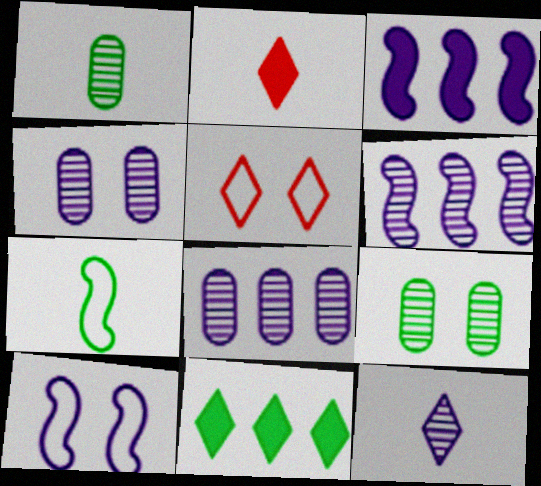[[1, 3, 5], 
[4, 6, 12], 
[5, 11, 12], 
[7, 9, 11]]